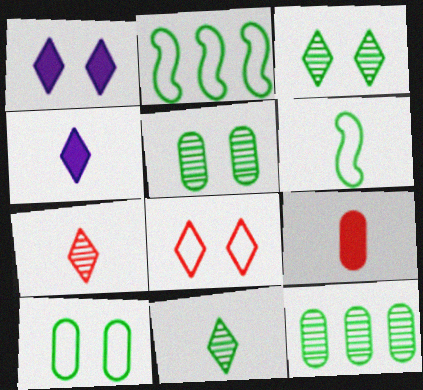[[1, 3, 8]]